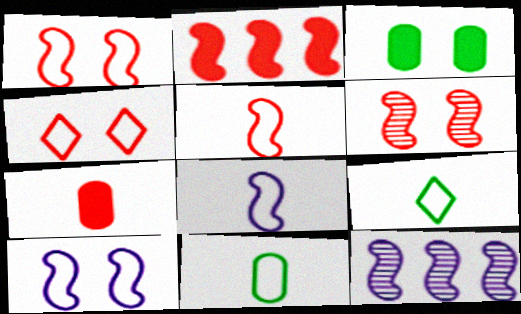[[2, 5, 6]]